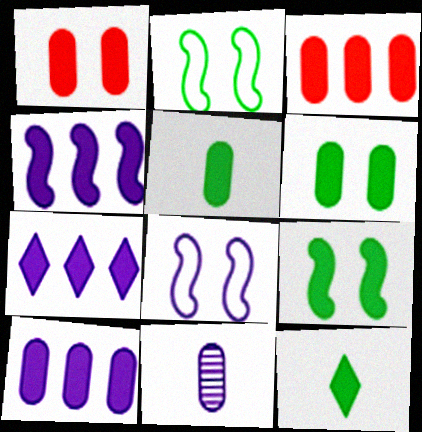[[1, 4, 12], 
[1, 5, 10], 
[4, 7, 10], 
[7, 8, 11]]